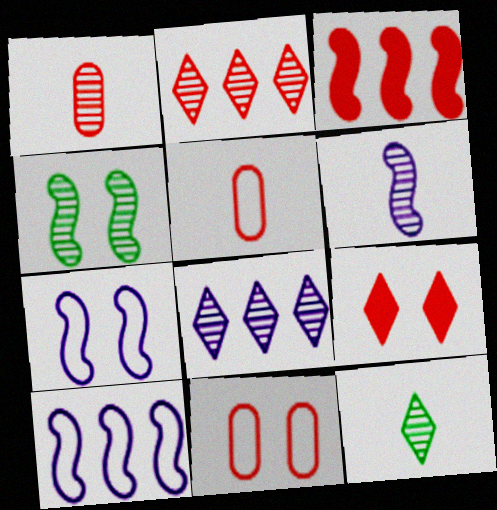[[1, 4, 8], 
[1, 6, 12]]